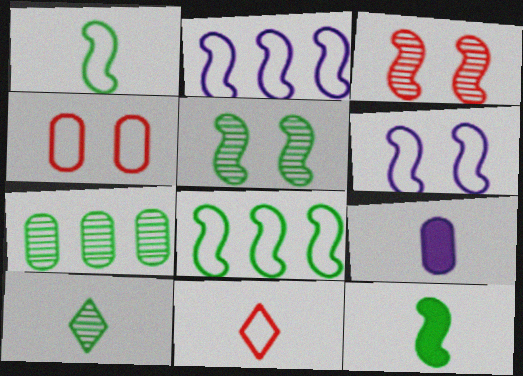[[2, 3, 12], 
[4, 7, 9], 
[5, 7, 10], 
[5, 8, 12]]